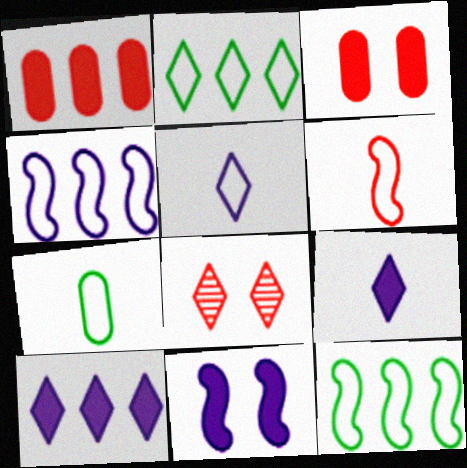[[1, 6, 8], 
[2, 8, 9], 
[5, 6, 7]]